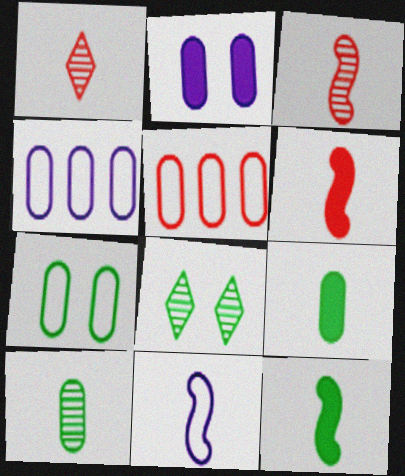[[1, 9, 11], 
[2, 5, 10], 
[3, 11, 12], 
[4, 6, 8]]